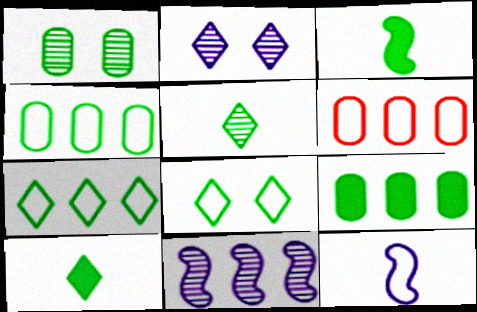[[1, 3, 7], 
[2, 3, 6], 
[6, 8, 12]]